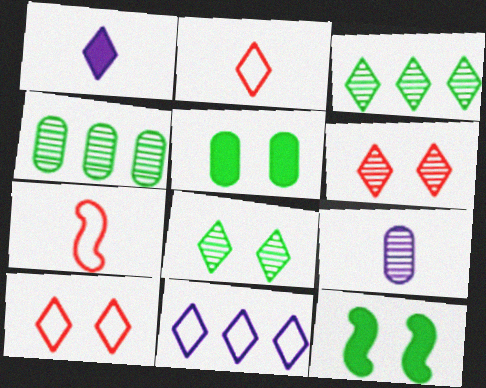[[1, 3, 10]]